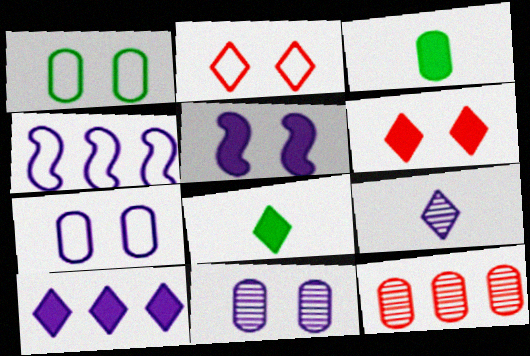[[3, 7, 12], 
[6, 8, 10]]